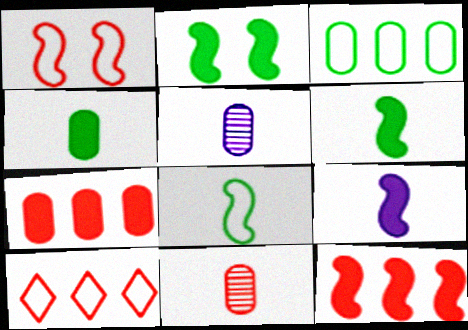[[2, 5, 10], 
[2, 9, 12]]